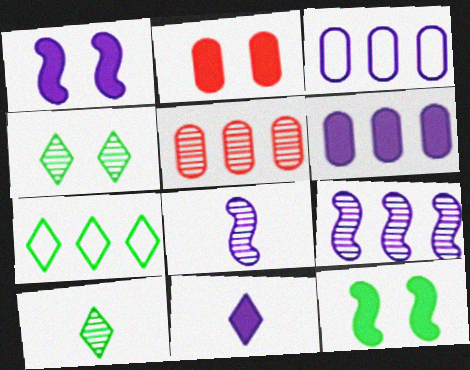[[1, 6, 11], 
[2, 7, 8], 
[4, 5, 8]]